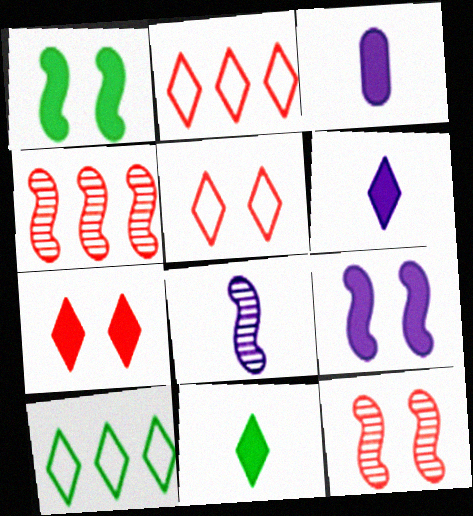[[3, 10, 12]]